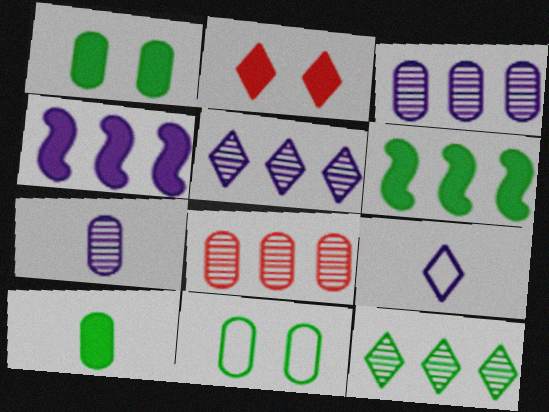[[2, 4, 10], 
[2, 9, 12]]